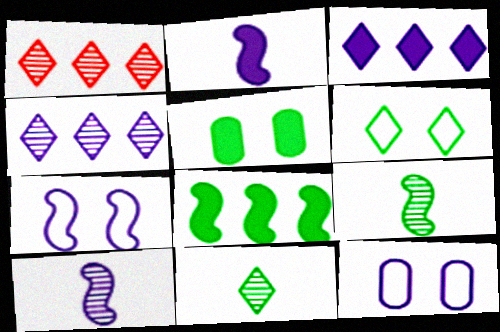[[2, 4, 12], 
[3, 10, 12]]